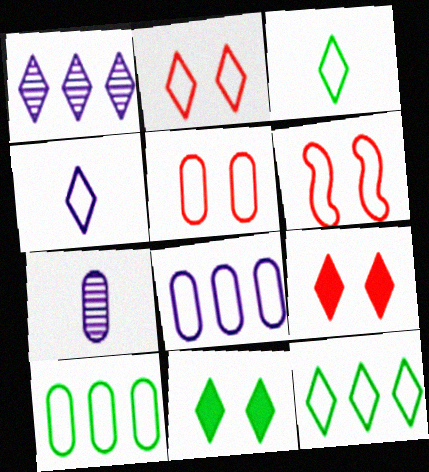[[1, 3, 9], 
[2, 4, 12], 
[2, 5, 6], 
[3, 6, 8], 
[4, 6, 10]]